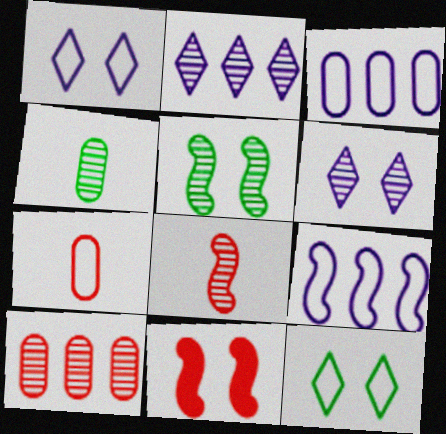[[7, 9, 12]]